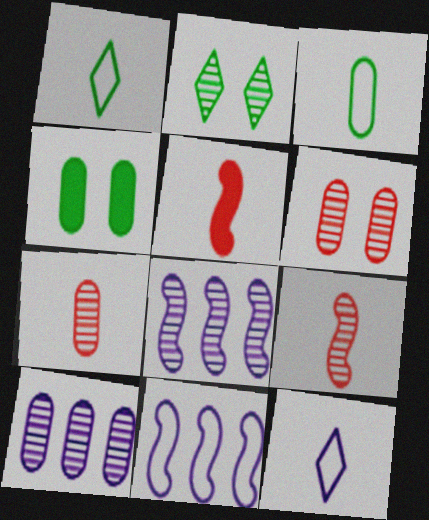[[2, 7, 8], 
[2, 9, 10]]